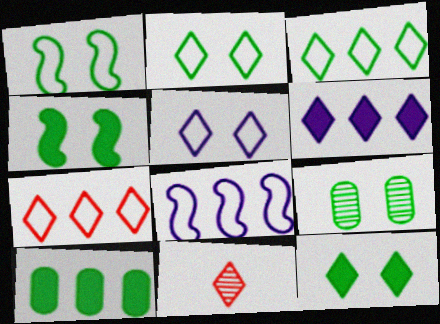[[1, 9, 12], 
[2, 4, 9], 
[2, 6, 11]]